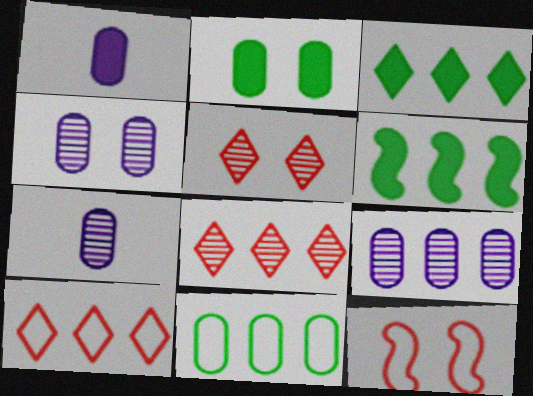[[3, 7, 12], 
[4, 7, 9], 
[6, 9, 10]]